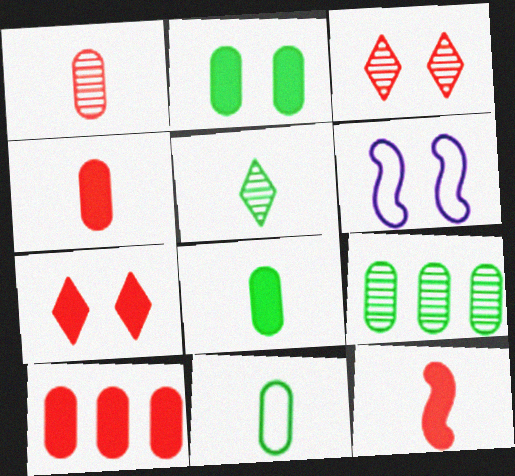[[2, 3, 6], 
[2, 9, 11], 
[5, 6, 10], 
[7, 10, 12]]